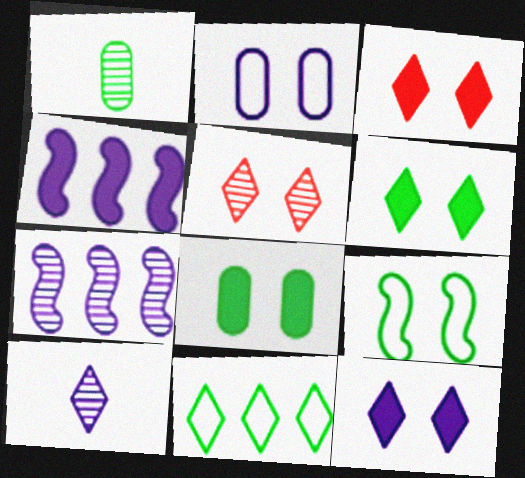[[1, 5, 7], 
[2, 4, 10], 
[3, 6, 12], 
[3, 10, 11]]